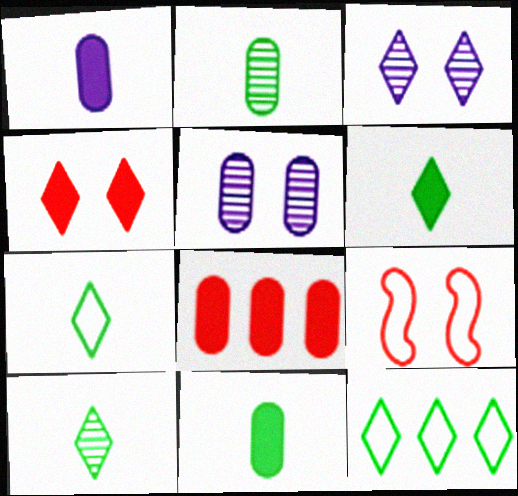[[6, 7, 10]]